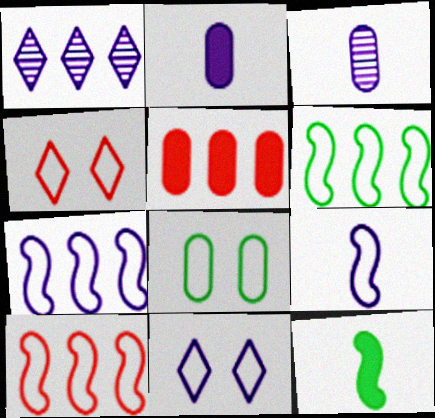[[1, 5, 6], 
[3, 5, 8], 
[6, 7, 10]]